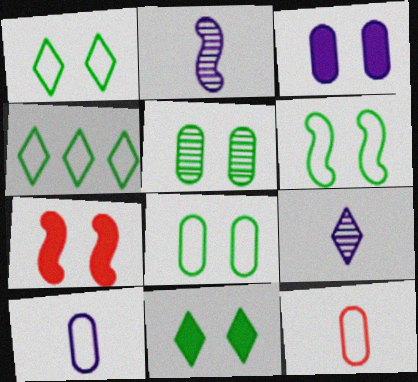[[1, 6, 8], 
[3, 7, 11], 
[5, 6, 11]]